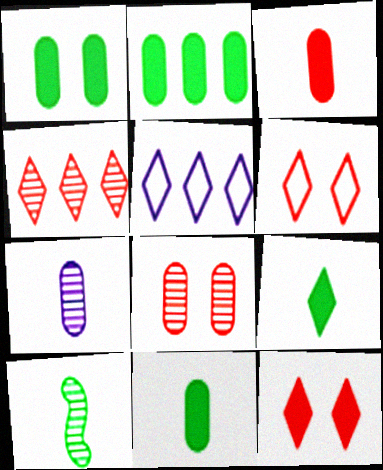[[1, 2, 11]]